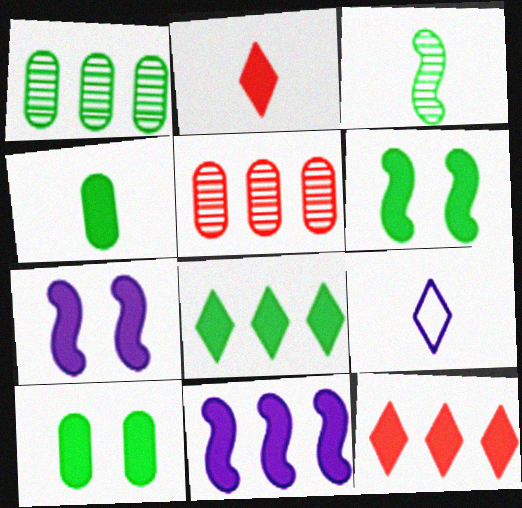[[2, 10, 11], 
[4, 6, 8], 
[4, 7, 12], 
[5, 6, 9]]